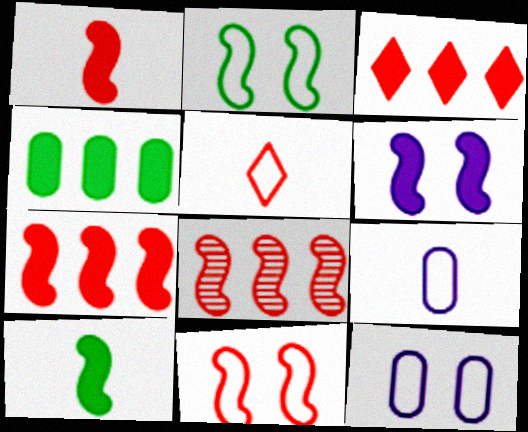[[1, 8, 11], 
[6, 7, 10]]